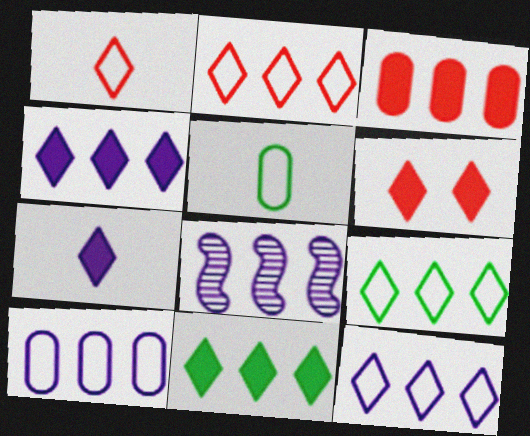[[2, 9, 12], 
[3, 8, 9], 
[4, 8, 10], 
[5, 6, 8], 
[6, 7, 11]]